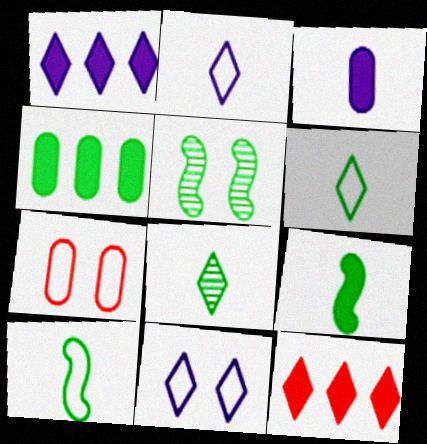[[4, 5, 6], 
[8, 11, 12]]